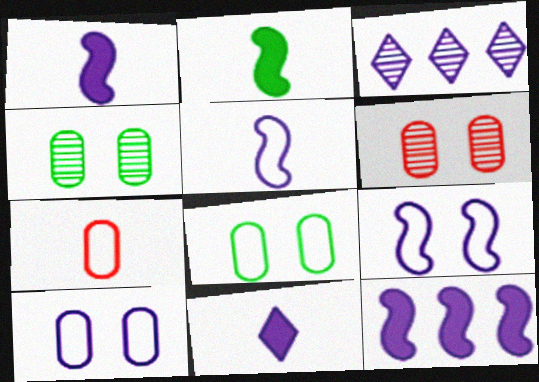[[1, 3, 10]]